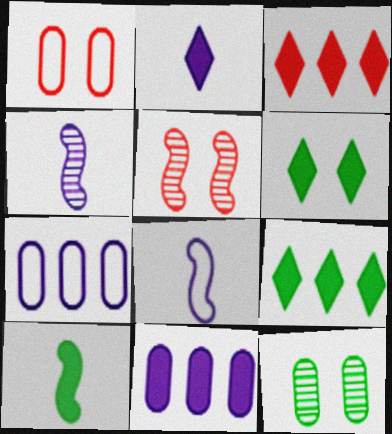[[1, 4, 9], 
[2, 3, 6], 
[3, 8, 12]]